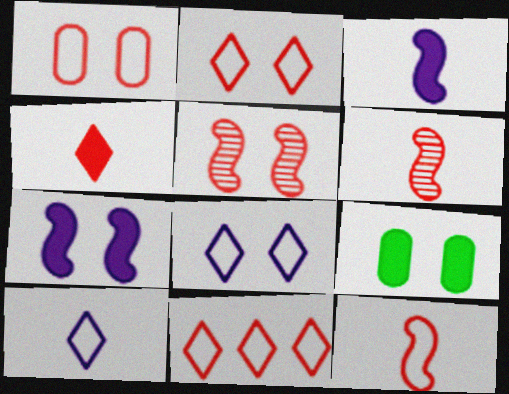[[1, 11, 12], 
[5, 8, 9]]